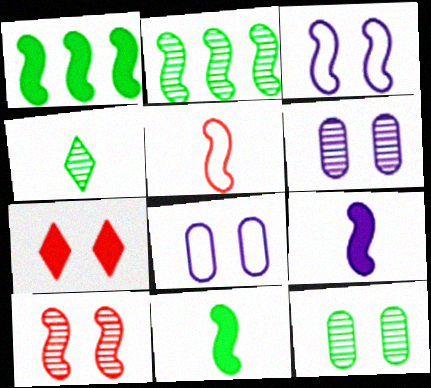[[2, 4, 12], 
[3, 7, 12]]